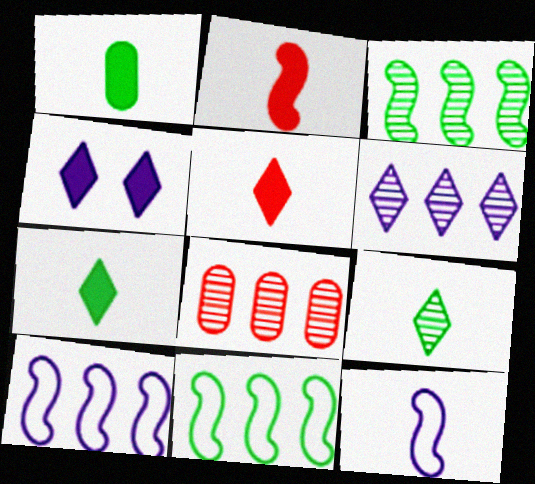[[3, 6, 8]]